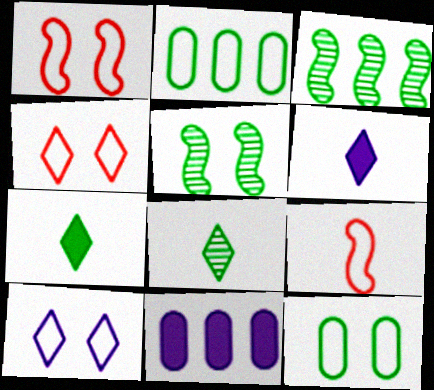[[1, 8, 11], 
[1, 10, 12], 
[2, 5, 7], 
[2, 9, 10], 
[3, 7, 12]]